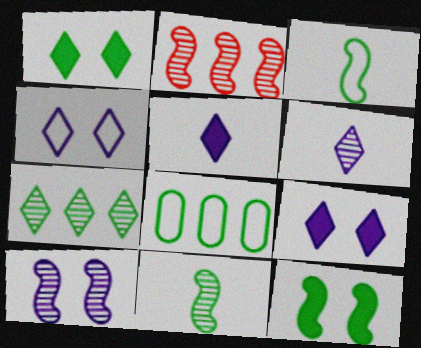[[1, 8, 11], 
[2, 10, 11]]